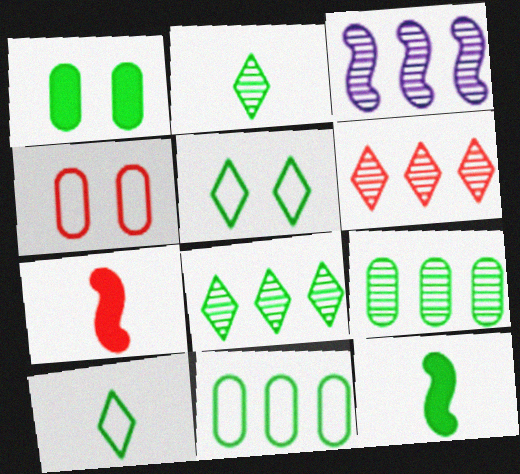[[3, 6, 9], 
[4, 6, 7], 
[5, 9, 12]]